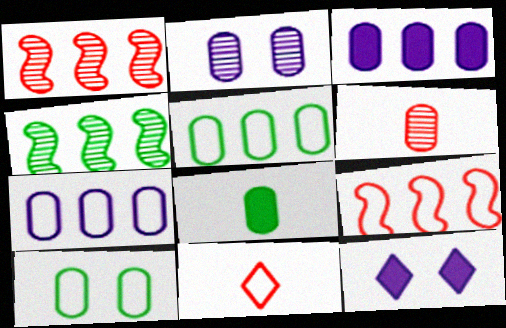[[3, 6, 10]]